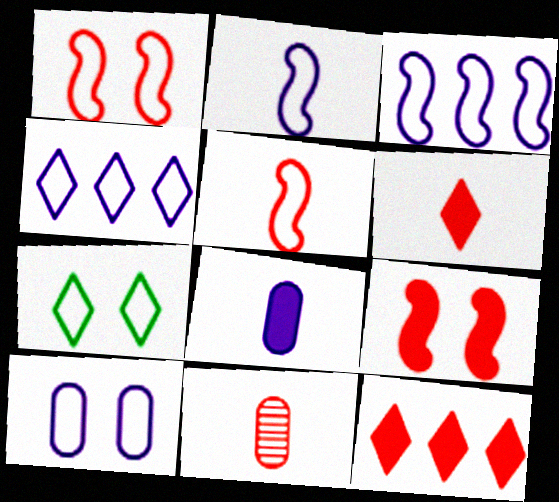[[1, 7, 10], 
[1, 11, 12], 
[2, 4, 10], 
[5, 6, 11]]